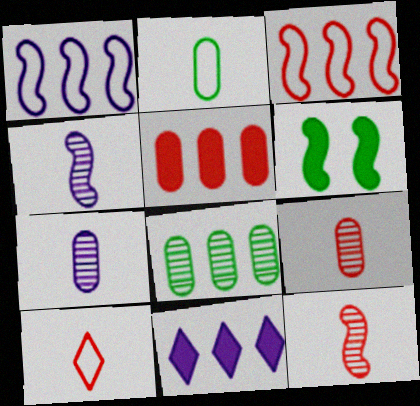[[1, 6, 12], 
[3, 4, 6], 
[3, 8, 11]]